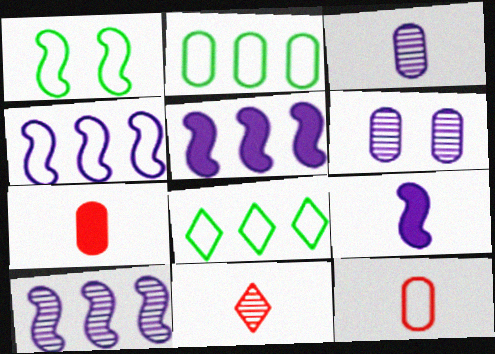[[2, 6, 7], 
[4, 5, 10]]